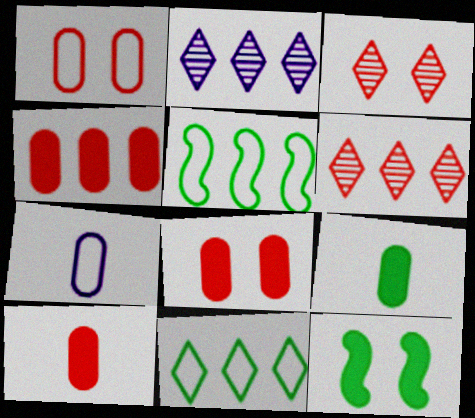[[2, 4, 5], 
[4, 8, 10], 
[6, 7, 12]]